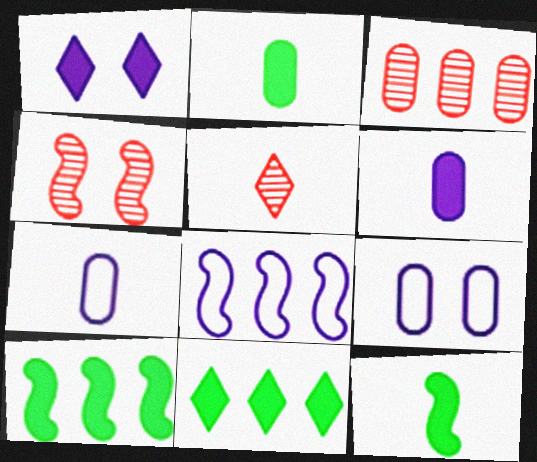[[2, 3, 9], 
[3, 4, 5], 
[3, 8, 11], 
[4, 7, 11], 
[4, 8, 12], 
[5, 7, 12], 
[5, 9, 10]]